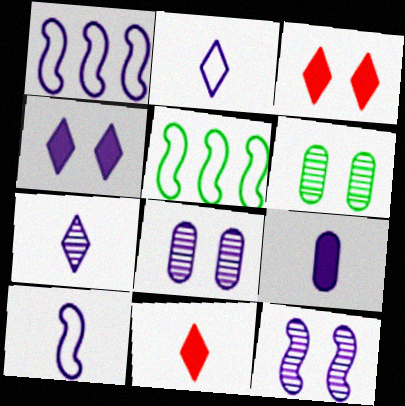[[1, 6, 11], 
[5, 8, 11], 
[7, 9, 10]]